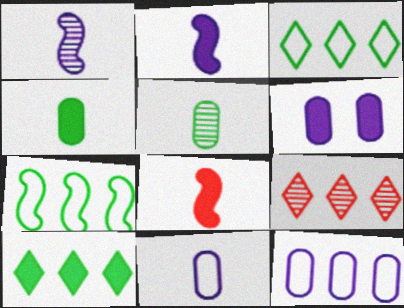[[6, 8, 10]]